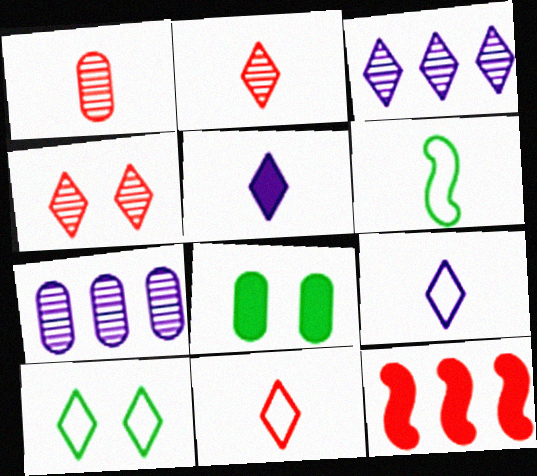[[1, 5, 6], 
[5, 8, 12]]